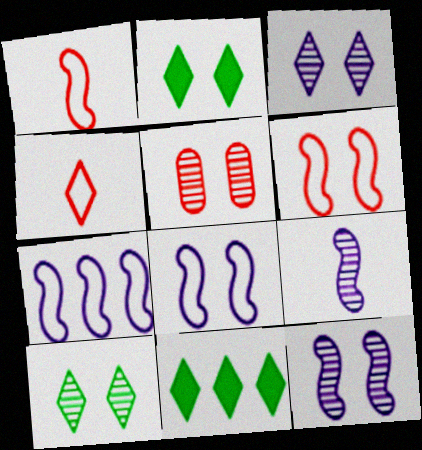[[2, 5, 8], 
[3, 4, 11], 
[5, 10, 12]]